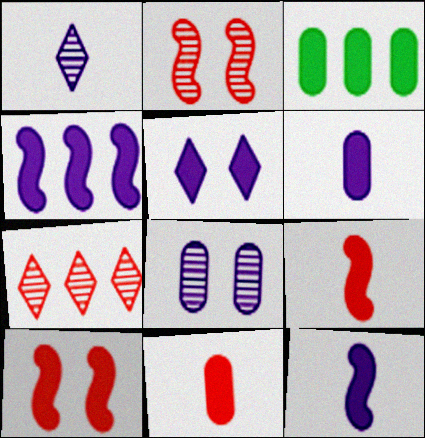[[3, 5, 9], 
[4, 5, 6]]